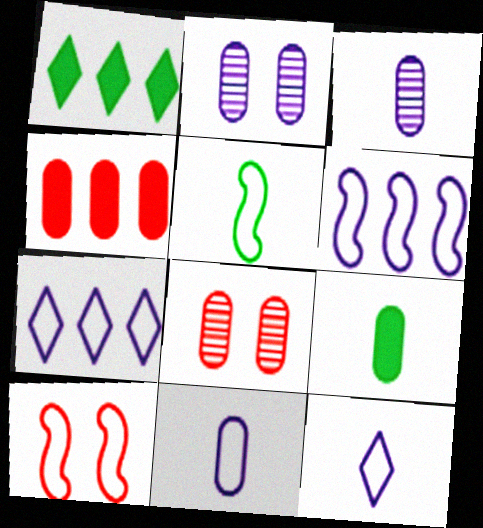[[1, 3, 10], 
[5, 6, 10]]